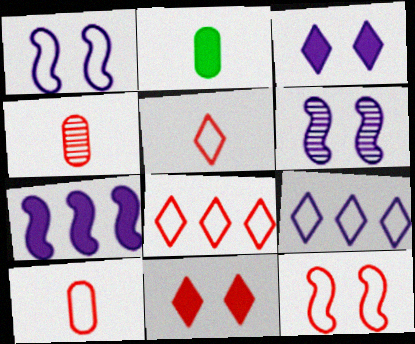[[2, 6, 8], 
[2, 7, 11], 
[8, 10, 12]]